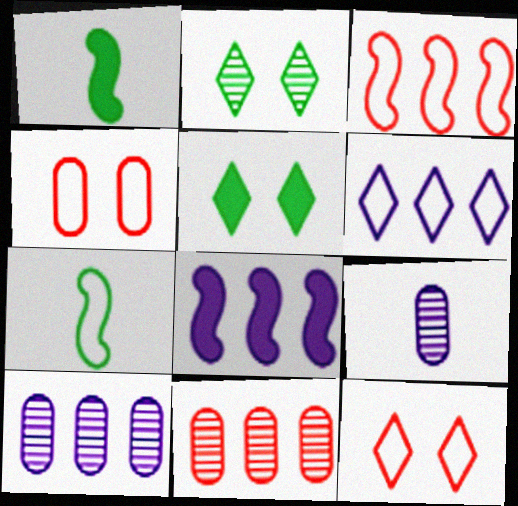[[1, 10, 12], 
[3, 5, 9], 
[4, 6, 7], 
[6, 8, 10]]